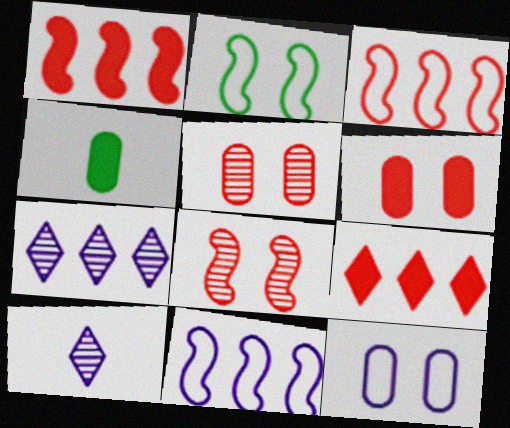[]